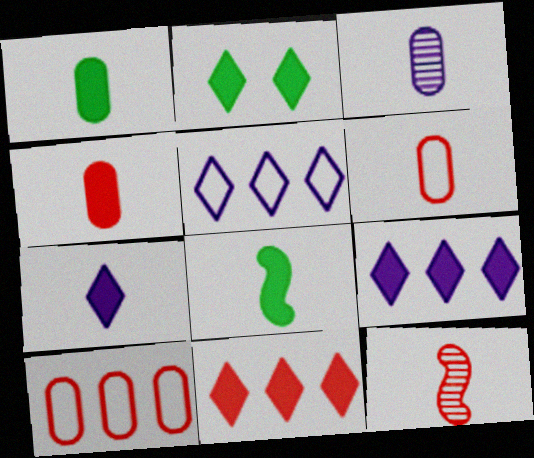[[1, 3, 6], 
[2, 7, 11], 
[4, 7, 8]]